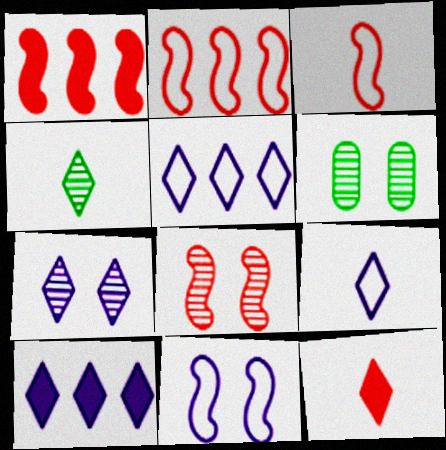[[1, 3, 8], 
[1, 6, 9], 
[3, 6, 10], 
[4, 9, 12], 
[6, 7, 8], 
[7, 9, 10]]